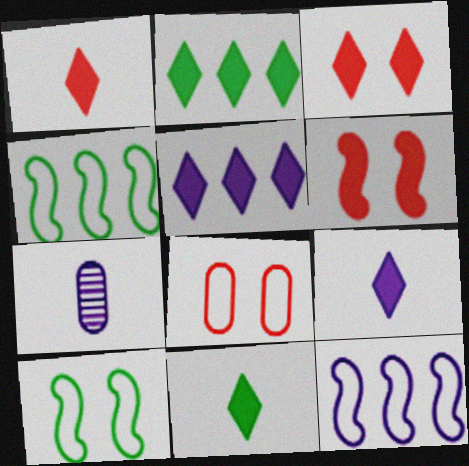[[1, 9, 11], 
[2, 3, 9], 
[3, 4, 7], 
[3, 5, 11]]